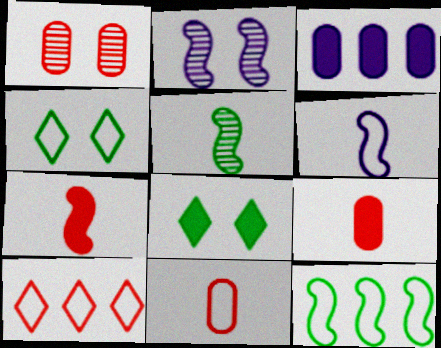[[1, 7, 10], 
[2, 7, 12], 
[3, 7, 8], 
[5, 6, 7]]